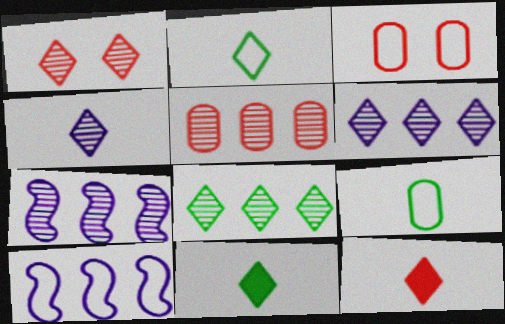[[1, 4, 8], 
[2, 3, 10], 
[2, 4, 12], 
[3, 7, 11], 
[5, 7, 8]]